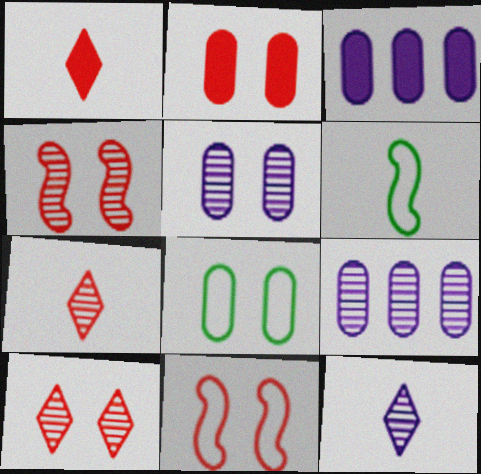[[2, 5, 8], 
[2, 10, 11], 
[3, 6, 10]]